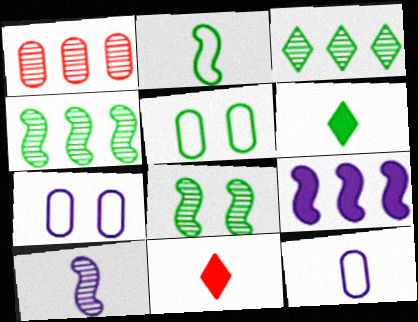[[4, 5, 6], 
[4, 7, 11]]